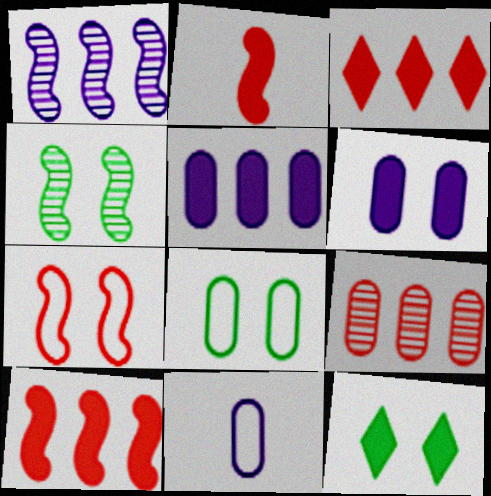[[2, 5, 12], 
[3, 4, 11], 
[4, 8, 12]]